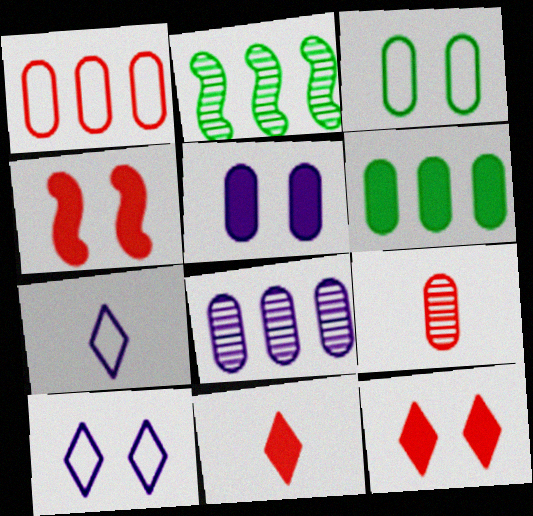[[1, 6, 8]]